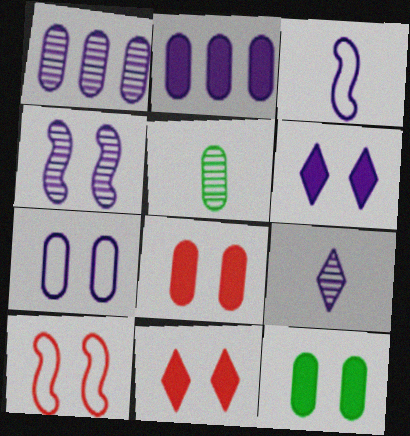[[1, 3, 6], 
[1, 4, 9], 
[4, 6, 7]]